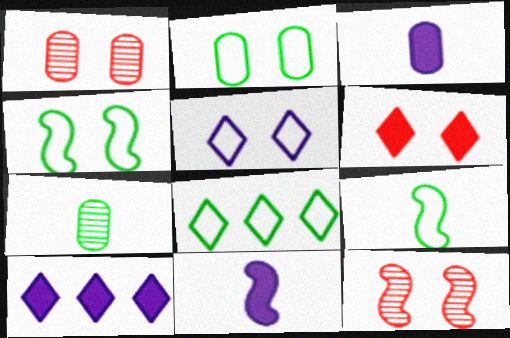[[1, 8, 11], 
[1, 9, 10], 
[2, 8, 9], 
[3, 8, 12]]